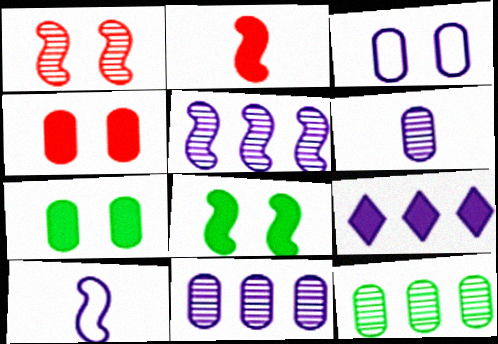[[2, 7, 9]]